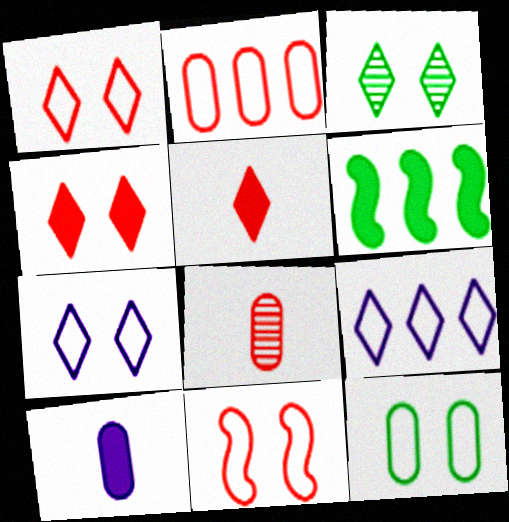[[3, 4, 7], 
[3, 5, 9], 
[4, 6, 10], 
[6, 7, 8], 
[7, 11, 12]]